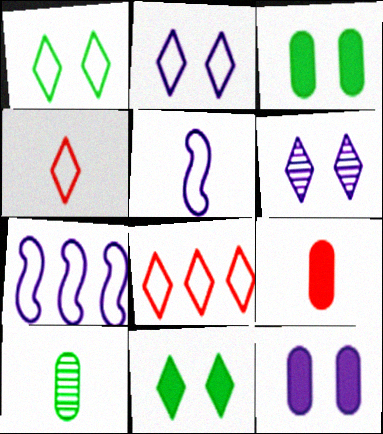[]